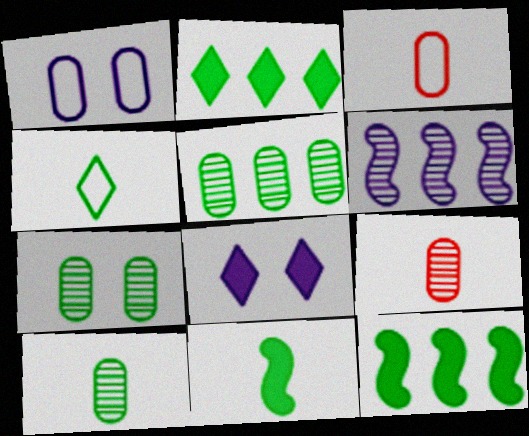[[4, 7, 12], 
[4, 10, 11], 
[5, 7, 10]]